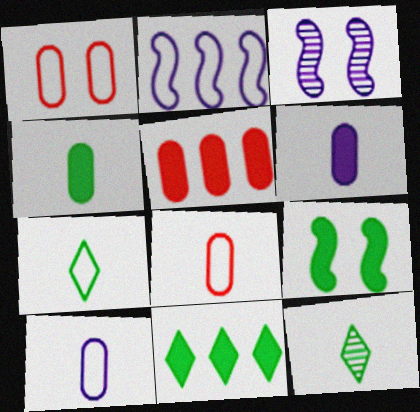[[1, 2, 7], 
[3, 5, 7], 
[3, 8, 11], 
[4, 9, 11]]